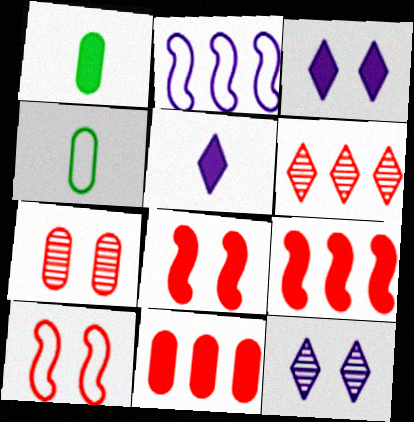[[1, 3, 9], 
[4, 9, 12]]